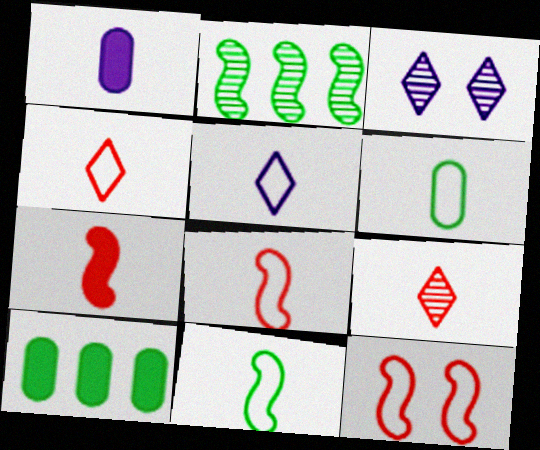[[1, 9, 11], 
[3, 8, 10], 
[5, 6, 8]]